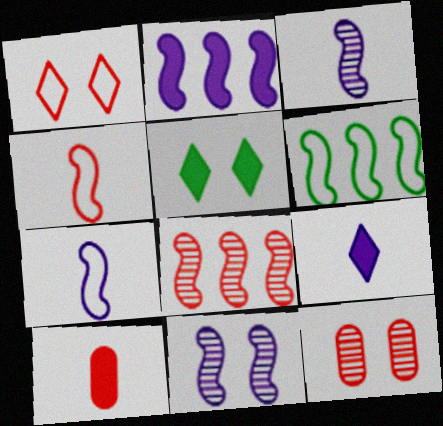[[1, 8, 10], 
[2, 5, 10], 
[2, 6, 8], 
[2, 7, 11], 
[6, 9, 12]]